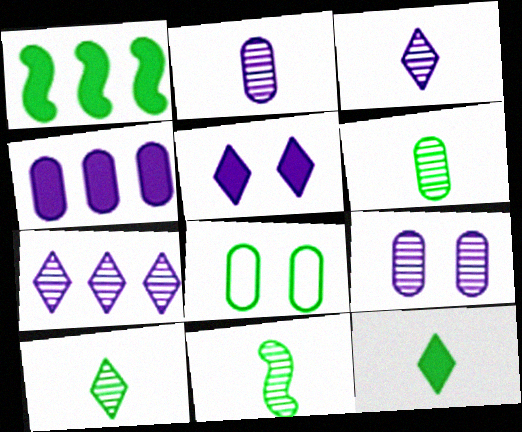[[1, 8, 10], 
[6, 10, 11]]